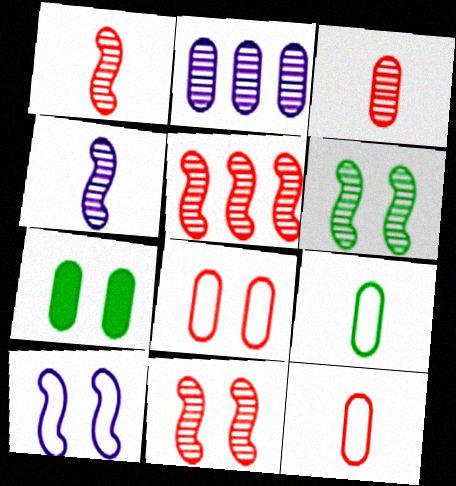[[1, 5, 11], 
[2, 7, 12], 
[4, 5, 6]]